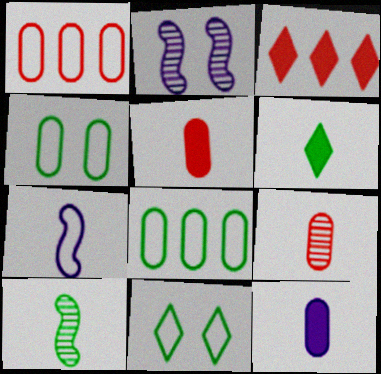[[1, 2, 6], 
[1, 7, 11], 
[6, 7, 9]]